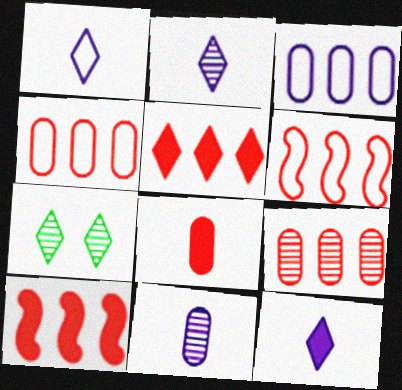[[1, 2, 12], 
[1, 5, 7], 
[5, 6, 9]]